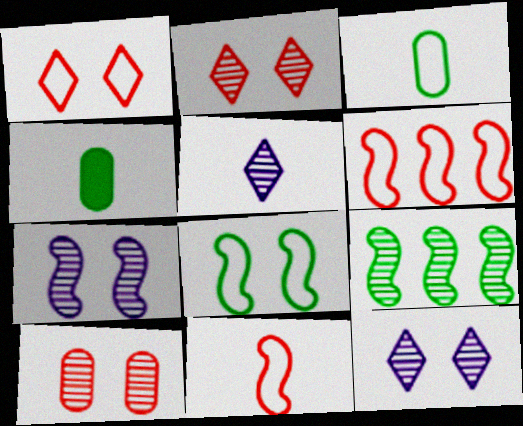[[4, 5, 11], 
[4, 6, 12], 
[5, 9, 10]]